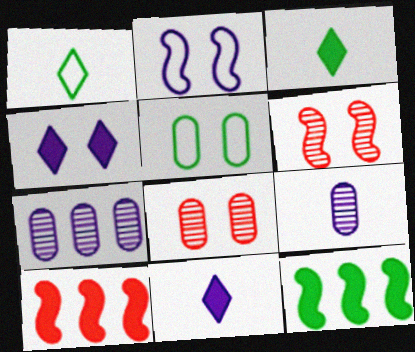[[2, 7, 11], 
[4, 5, 6]]